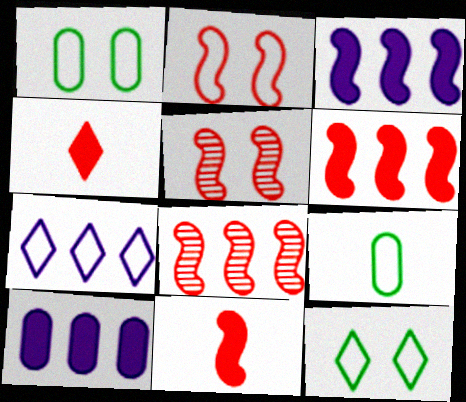[[2, 7, 9], 
[2, 8, 11]]